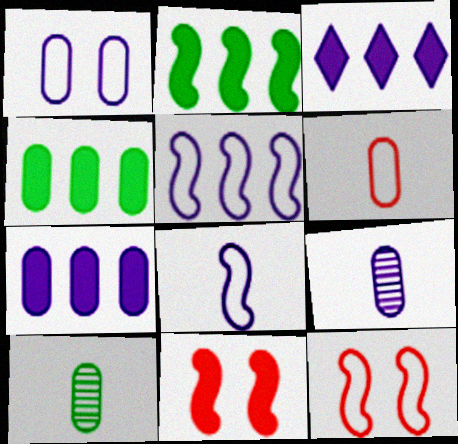[[1, 7, 9], 
[3, 10, 12]]